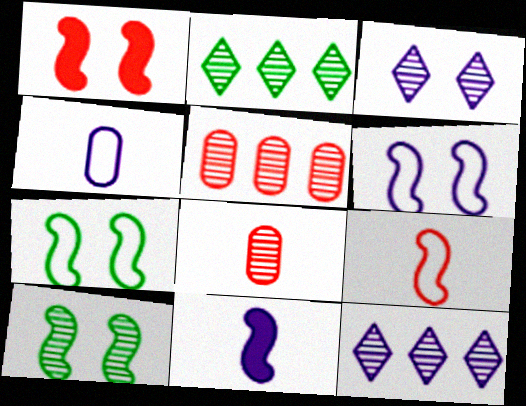[[1, 2, 4], 
[1, 6, 10], 
[8, 10, 12]]